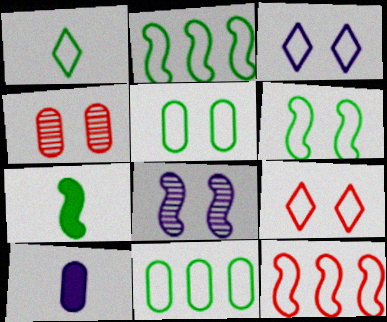[[1, 2, 5], 
[1, 6, 11], 
[4, 10, 11], 
[7, 8, 12]]